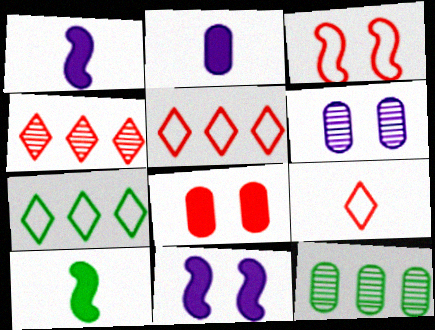[[5, 6, 10], 
[9, 11, 12]]